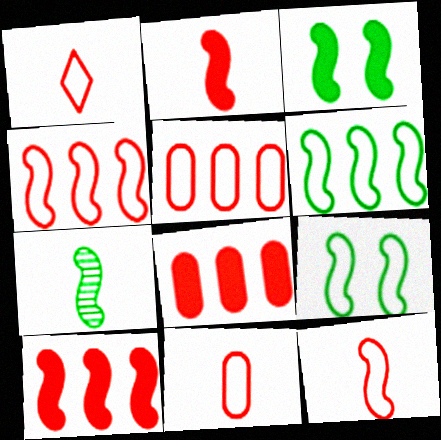[[1, 11, 12], 
[3, 6, 7]]